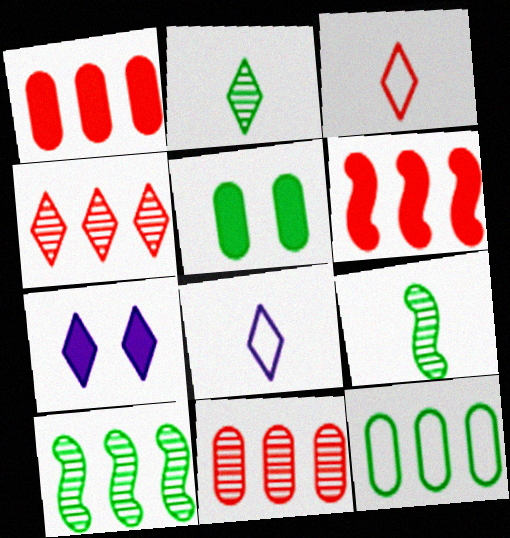[]